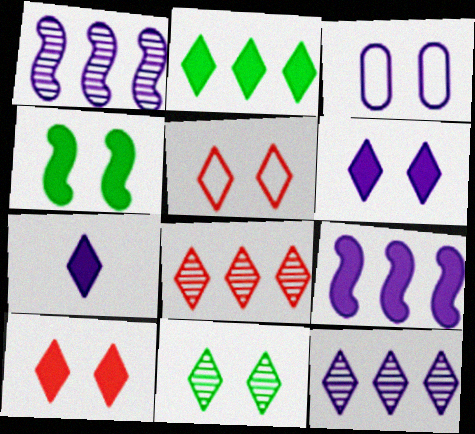[[1, 3, 7], 
[2, 7, 10], 
[5, 6, 11]]